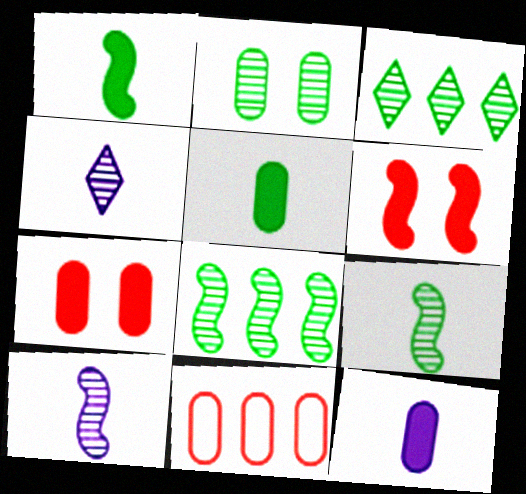[[2, 3, 9], 
[2, 11, 12]]